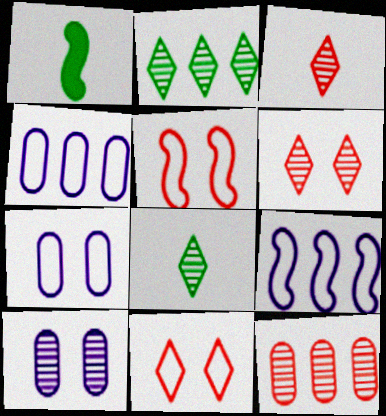[[1, 4, 6]]